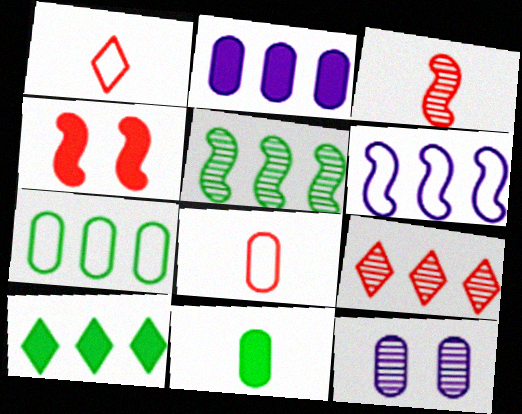[[4, 8, 9], 
[5, 7, 10]]